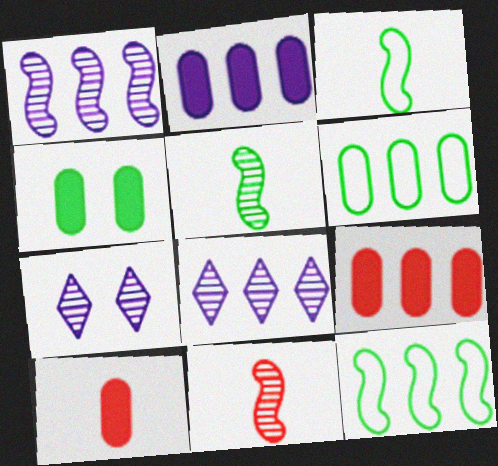[[2, 4, 10], 
[3, 7, 9], 
[7, 10, 12], 
[8, 9, 12]]